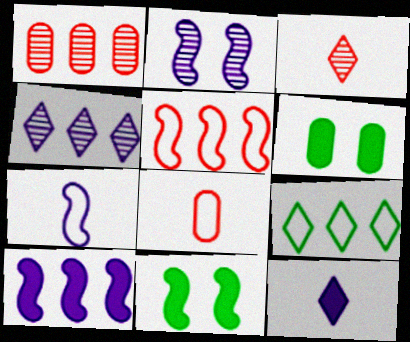[[1, 9, 10], 
[2, 7, 10], 
[4, 8, 11]]